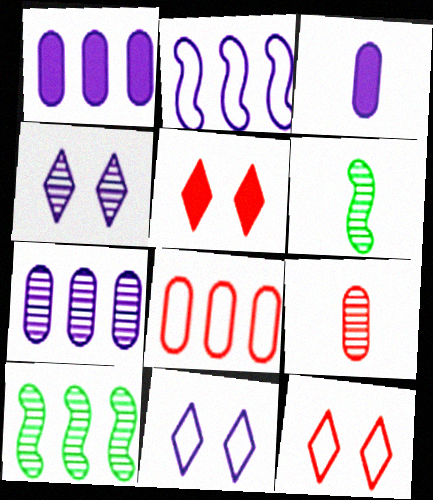[[1, 6, 12], 
[2, 3, 4], 
[3, 10, 12], 
[4, 9, 10]]